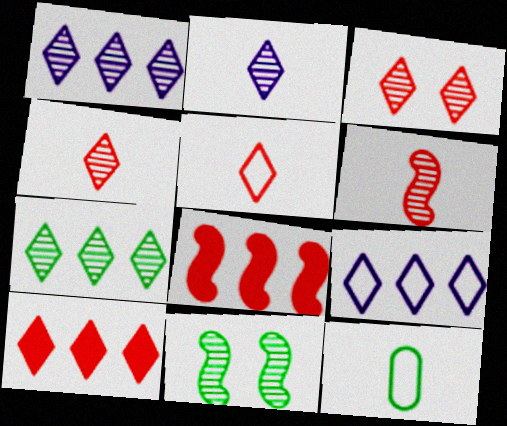[[2, 3, 7], 
[3, 5, 10], 
[7, 9, 10]]